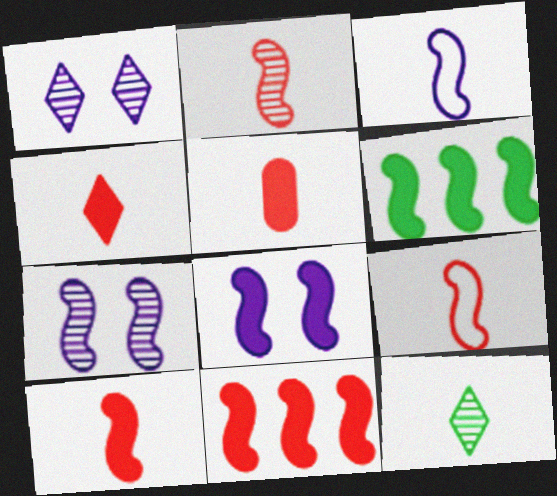[[2, 9, 10], 
[3, 5, 12], 
[4, 5, 10], 
[6, 7, 9], 
[6, 8, 10]]